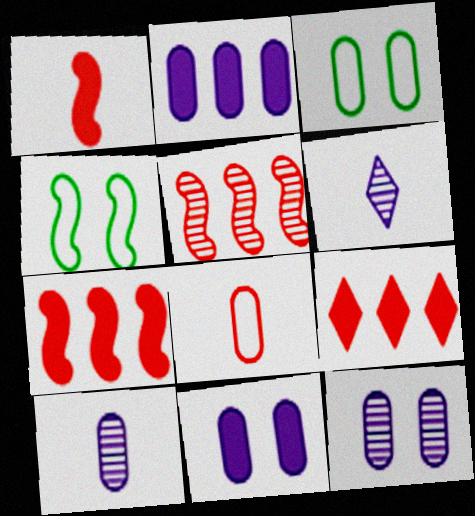[[3, 6, 7], 
[4, 9, 10]]